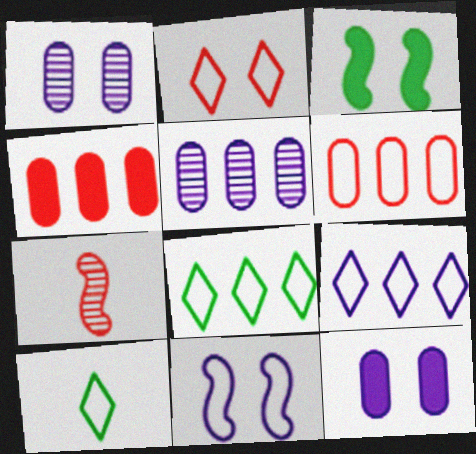[[1, 2, 3], 
[2, 4, 7], 
[2, 9, 10], 
[6, 10, 11], 
[7, 8, 12]]